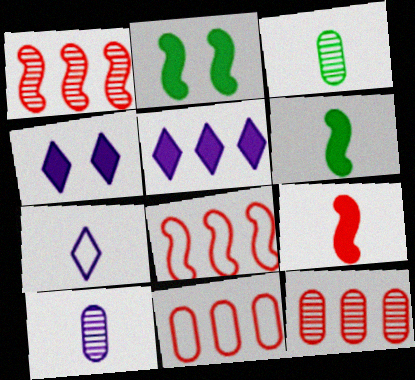[[2, 7, 12], 
[3, 4, 8], 
[3, 7, 9]]